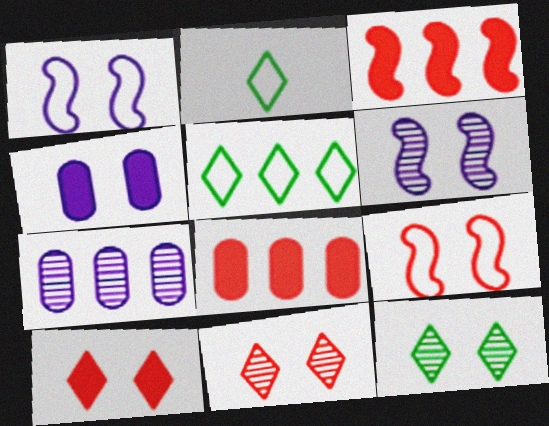[[2, 6, 8], 
[3, 5, 7], 
[4, 9, 12]]